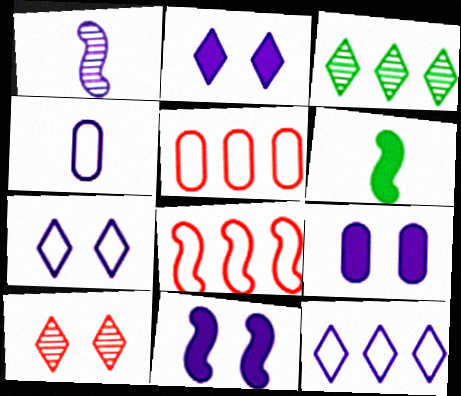[[1, 9, 12], 
[2, 9, 11]]